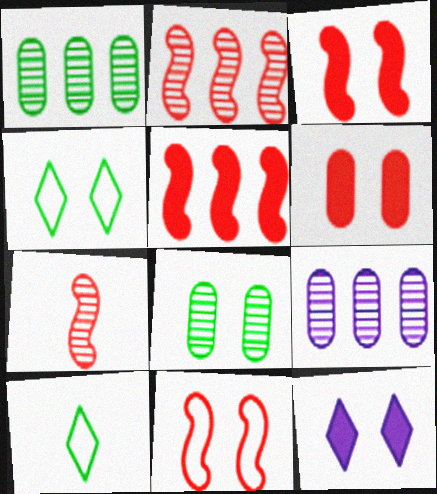[[3, 9, 10], 
[5, 7, 11], 
[8, 11, 12]]